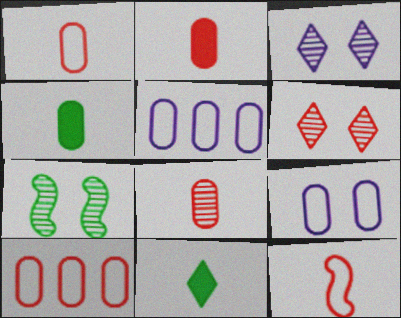[[1, 2, 8]]